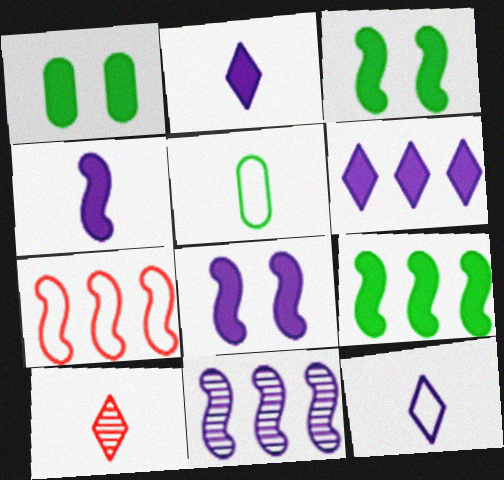[[4, 5, 10], 
[7, 9, 11]]